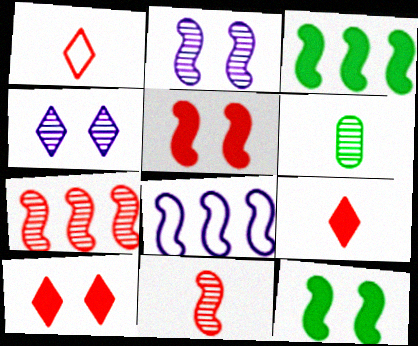[[3, 7, 8], 
[4, 6, 7], 
[6, 8, 10], 
[8, 11, 12]]